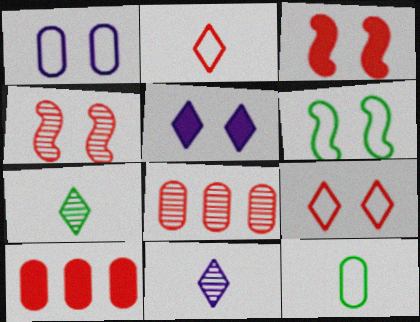[[1, 6, 9], 
[2, 3, 8], 
[2, 4, 10], 
[6, 10, 11]]